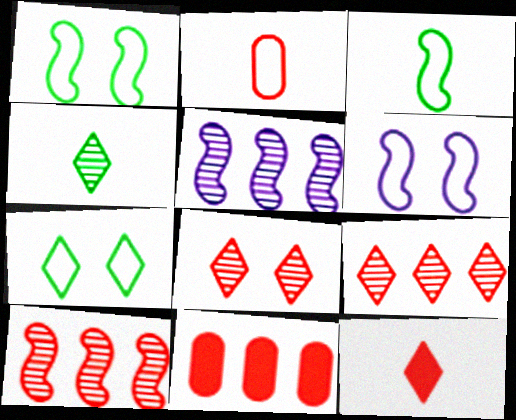[[4, 6, 11]]